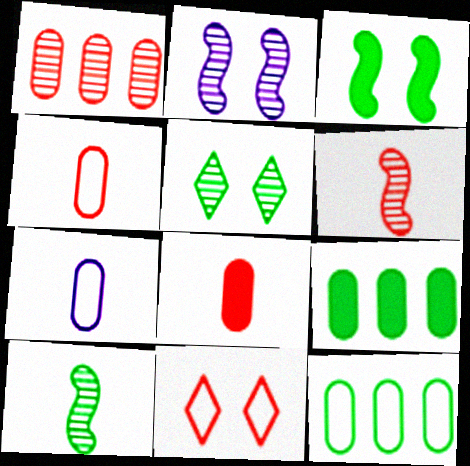[]